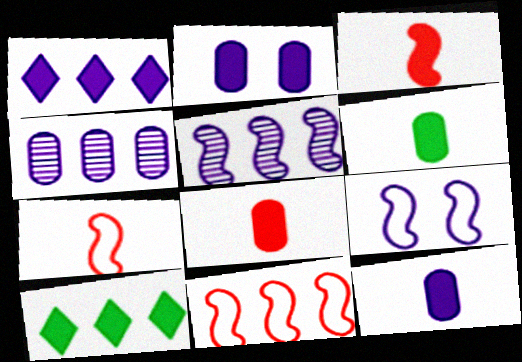[[2, 3, 10], 
[4, 10, 11], 
[6, 8, 12]]